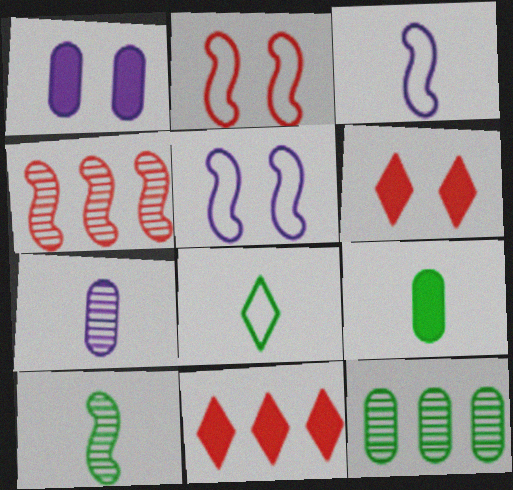[[1, 4, 8], 
[3, 6, 12], 
[8, 9, 10]]